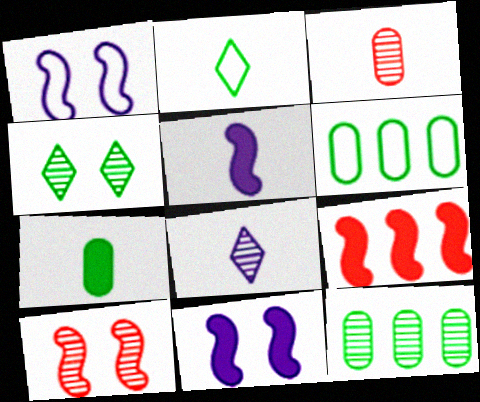[[2, 3, 5], 
[8, 10, 12]]